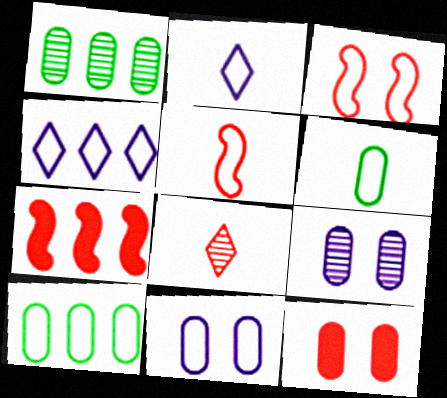[[1, 4, 7], 
[2, 3, 10], 
[2, 5, 6], 
[3, 4, 6]]